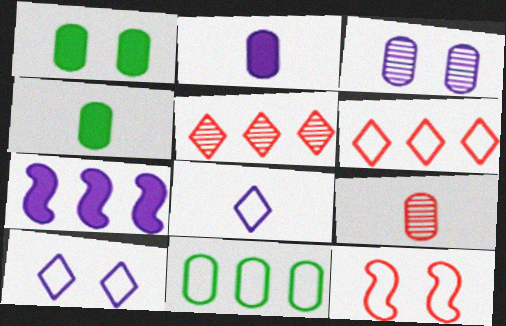[[3, 7, 8], 
[5, 7, 11], 
[8, 11, 12]]